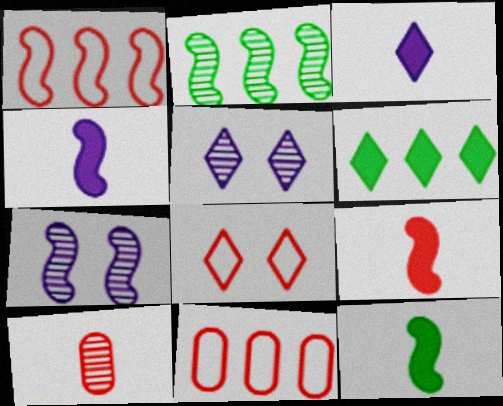[[1, 7, 12], 
[2, 5, 10], 
[4, 9, 12], 
[5, 11, 12]]